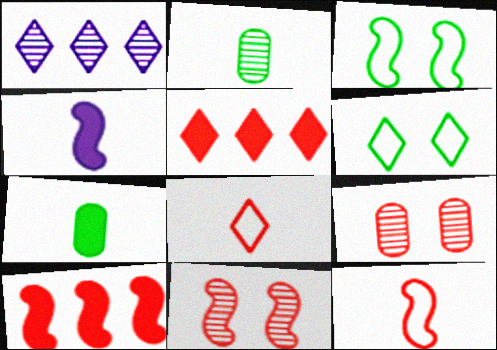[[1, 2, 11], 
[2, 4, 8], 
[5, 9, 12], 
[8, 9, 10], 
[10, 11, 12]]